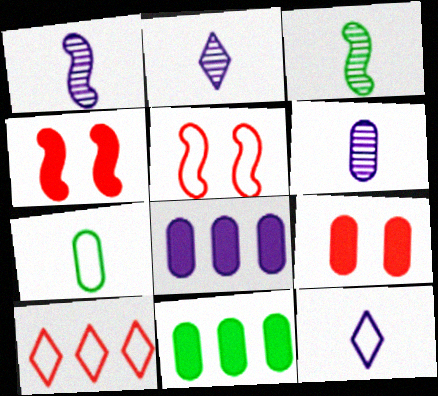[[1, 2, 6], 
[2, 5, 11]]